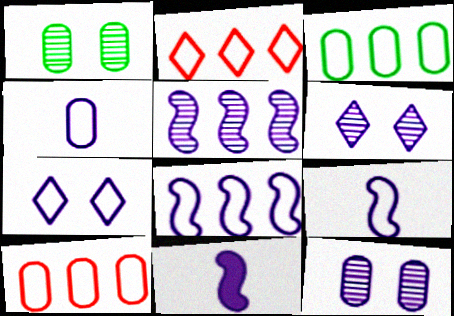[[1, 2, 11], 
[2, 3, 8], 
[4, 7, 8]]